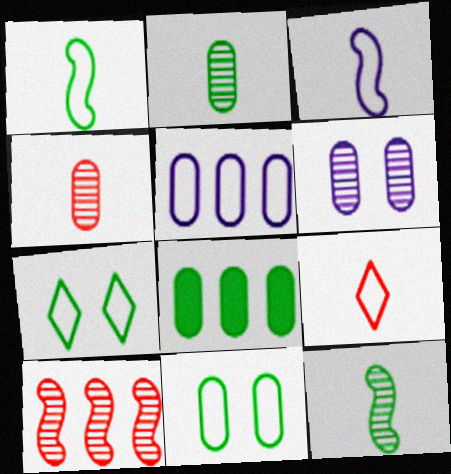[[2, 8, 11], 
[7, 8, 12]]